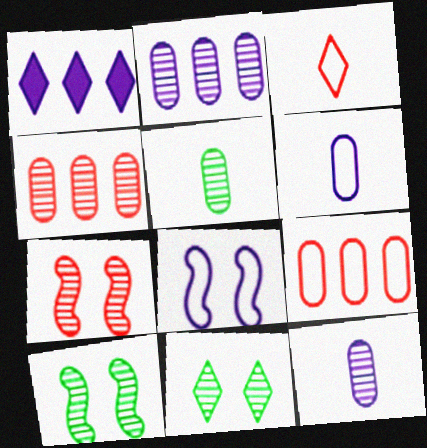[[1, 3, 11], 
[1, 8, 12]]